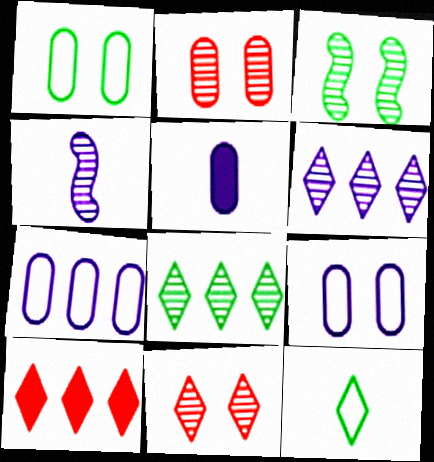[[1, 4, 10], 
[2, 4, 8]]